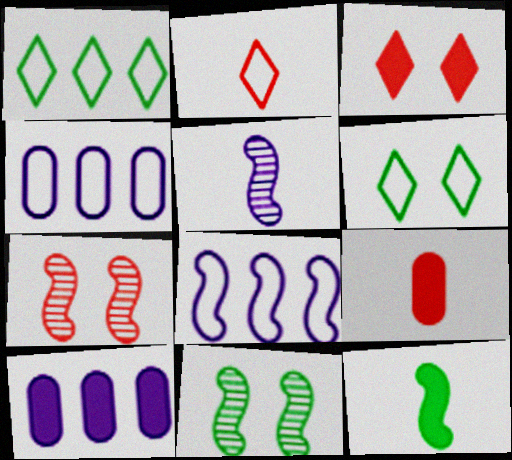[[2, 10, 11], 
[3, 10, 12], 
[7, 8, 12]]